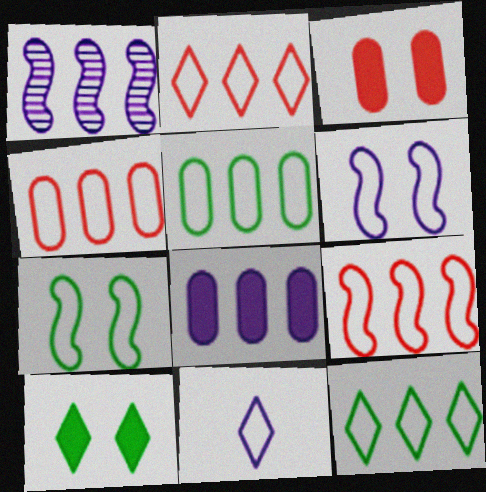[[2, 4, 9], 
[4, 7, 11]]